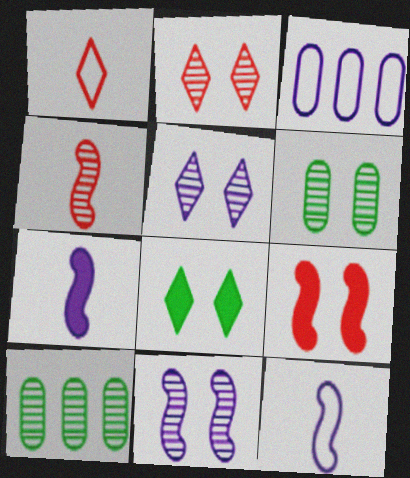[[2, 6, 11], 
[3, 4, 8], 
[3, 5, 7], 
[4, 5, 10]]